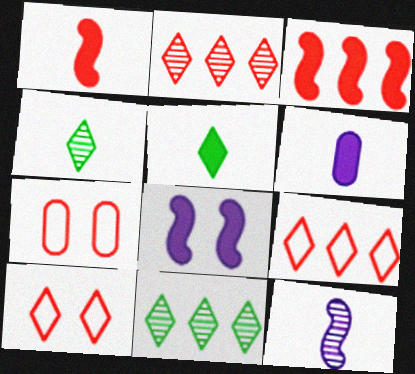[[1, 2, 7], 
[1, 5, 6]]